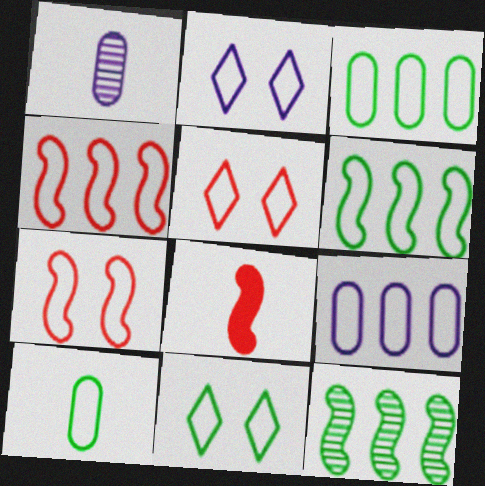[[2, 4, 10], 
[2, 5, 11], 
[6, 10, 11]]